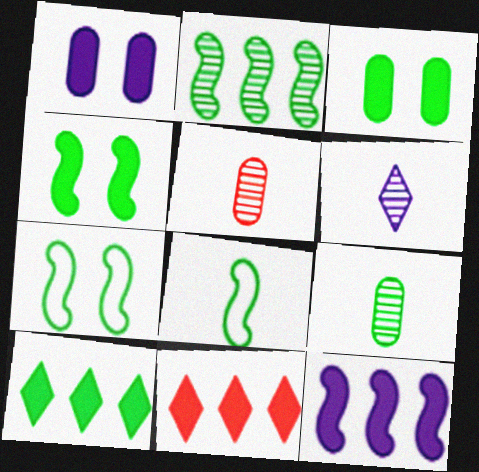[[2, 4, 8], 
[7, 9, 10]]